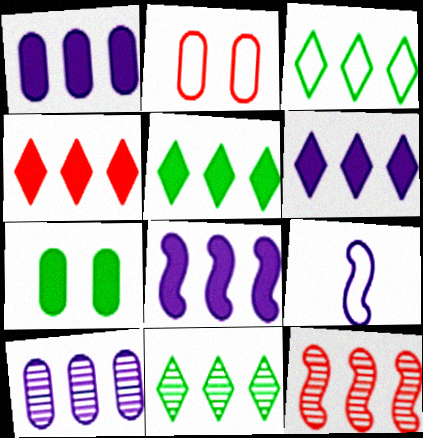[[1, 3, 12], 
[1, 6, 8], 
[2, 3, 9], 
[3, 5, 11], 
[4, 5, 6], 
[10, 11, 12]]